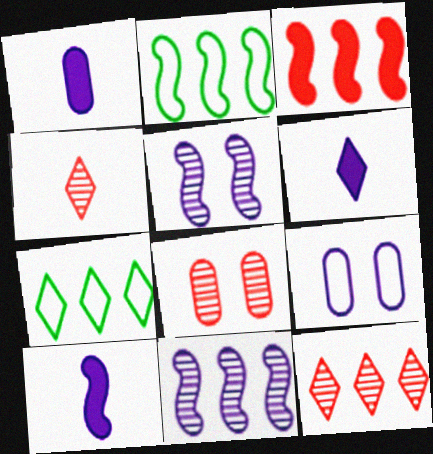[[1, 6, 10], 
[2, 3, 11], 
[2, 6, 8], 
[6, 9, 11], 
[7, 8, 10]]